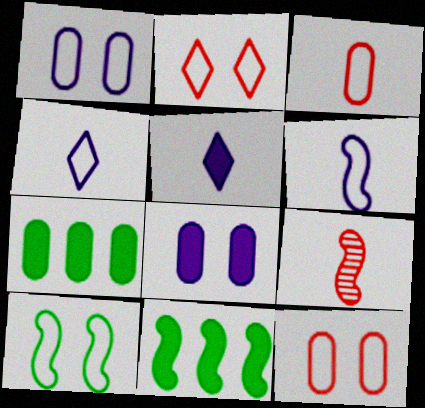[[1, 2, 10]]